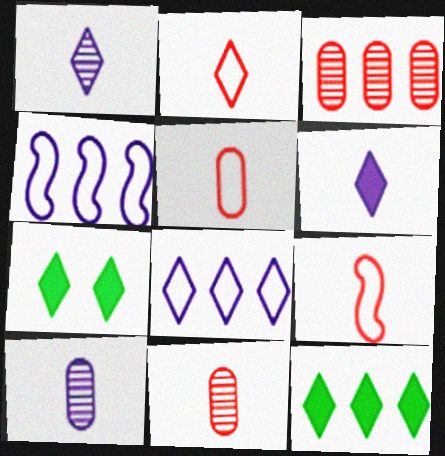[[2, 5, 9], 
[3, 4, 12], 
[4, 7, 11]]